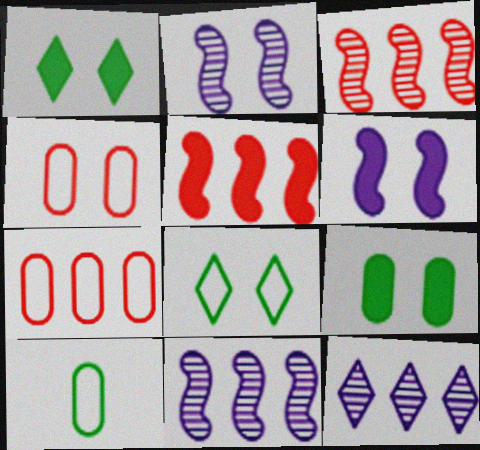[[1, 2, 4]]